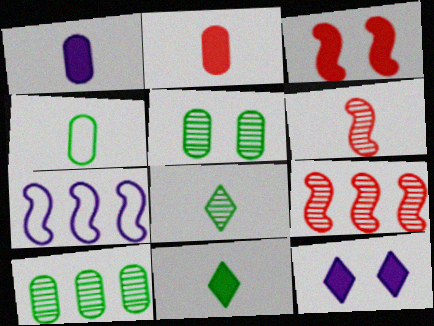[[4, 9, 12]]